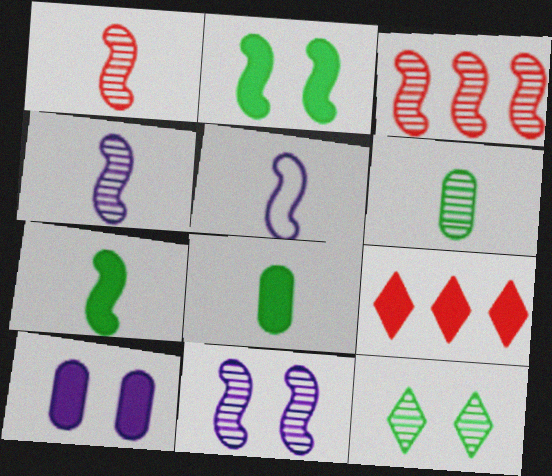[[1, 5, 7], 
[2, 3, 5], 
[7, 9, 10]]